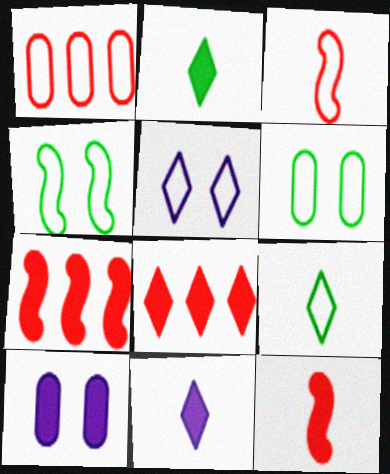[[2, 7, 10]]